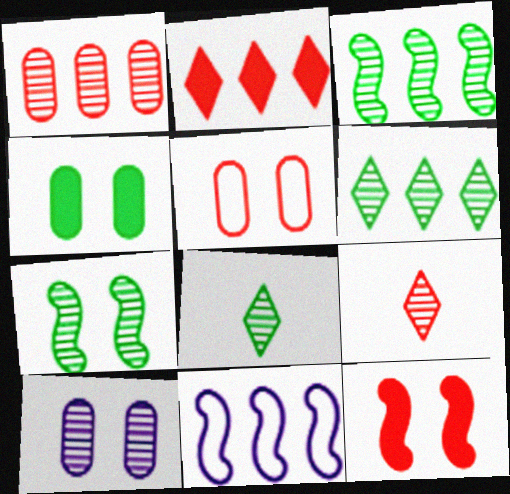[[3, 9, 10], 
[4, 5, 10], 
[4, 9, 11]]